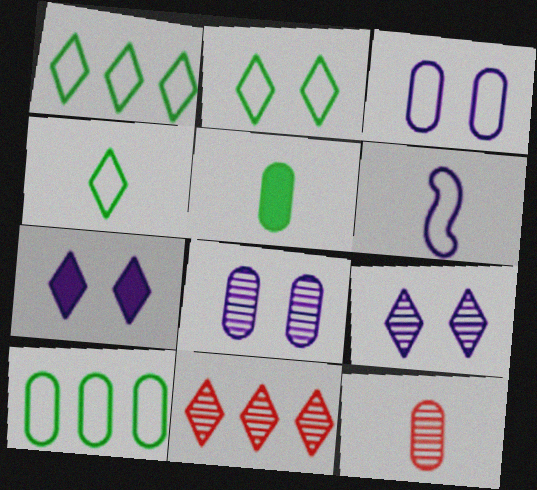[[1, 2, 4], 
[4, 7, 11]]